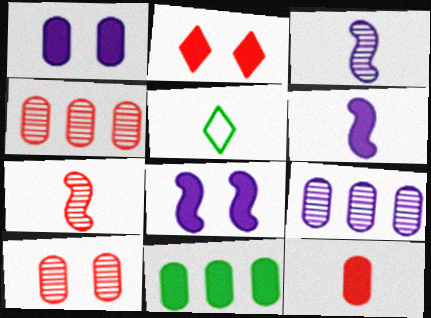[[1, 11, 12], 
[2, 6, 11], 
[3, 5, 12], 
[4, 5, 8]]